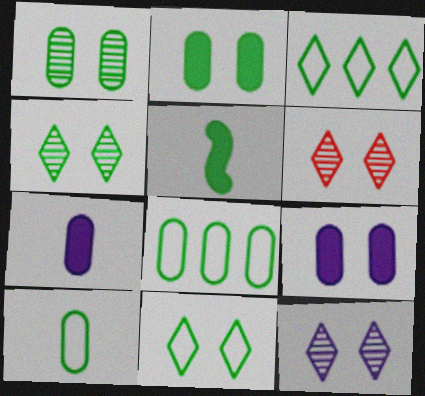[[1, 3, 5], 
[4, 5, 8], 
[4, 6, 12]]